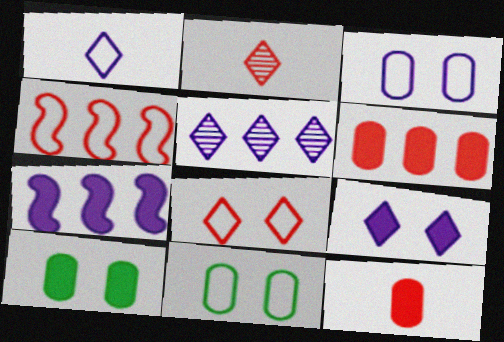[[1, 4, 11], 
[1, 5, 9], 
[2, 7, 11]]